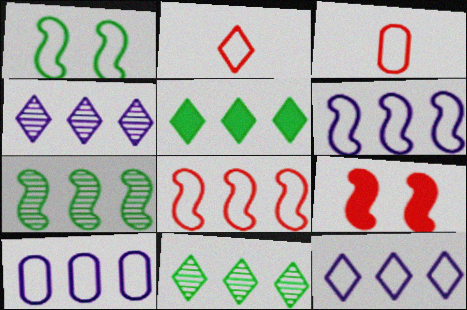[[1, 2, 10], 
[1, 3, 12], 
[6, 10, 12]]